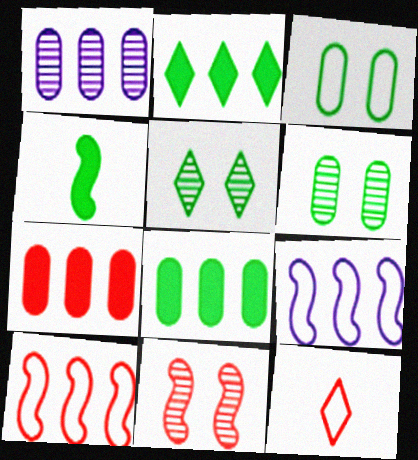[[1, 2, 10], 
[3, 9, 12], 
[4, 9, 11], 
[7, 11, 12]]